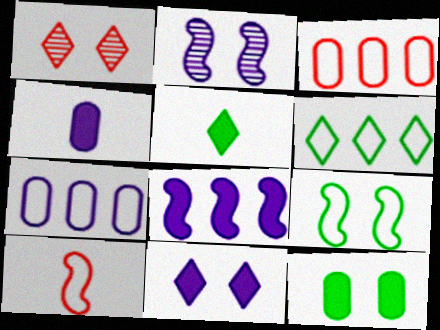[[2, 3, 5], 
[4, 8, 11]]